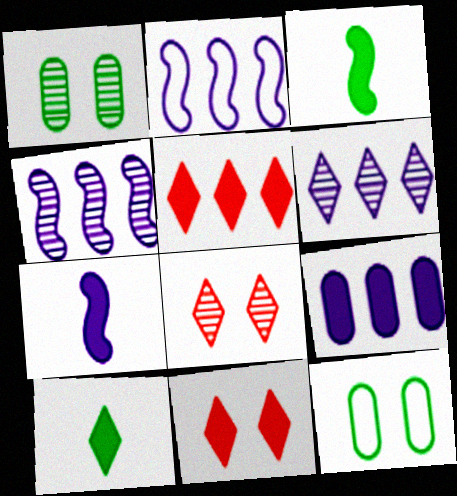[[2, 6, 9], 
[3, 9, 11]]